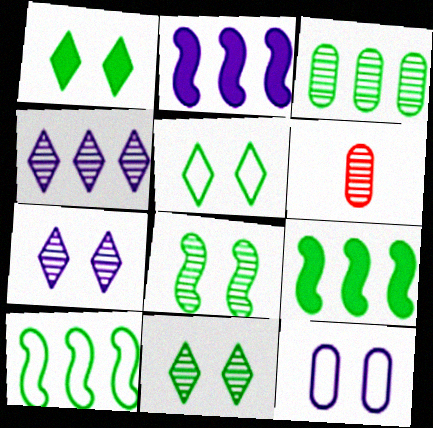[[1, 5, 11], 
[2, 5, 6], 
[4, 6, 8]]